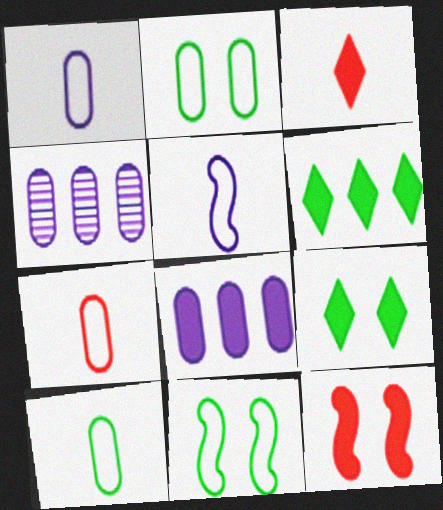[[1, 7, 10], 
[3, 4, 11]]